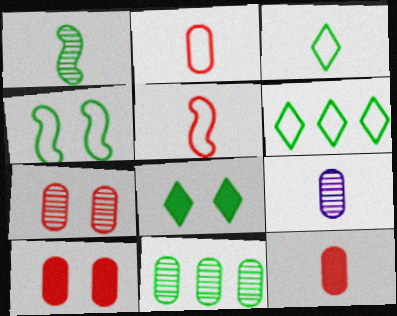[[7, 9, 11]]